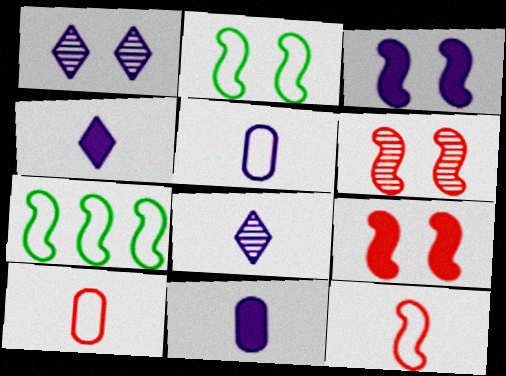[[2, 3, 6]]